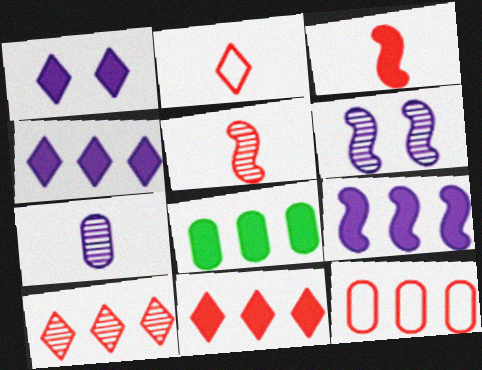[[1, 3, 8], 
[2, 6, 8], 
[8, 9, 11]]